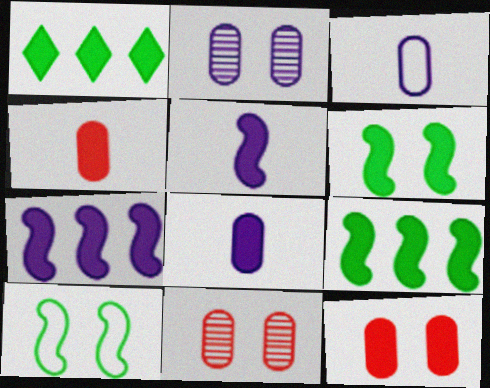[[1, 5, 12]]